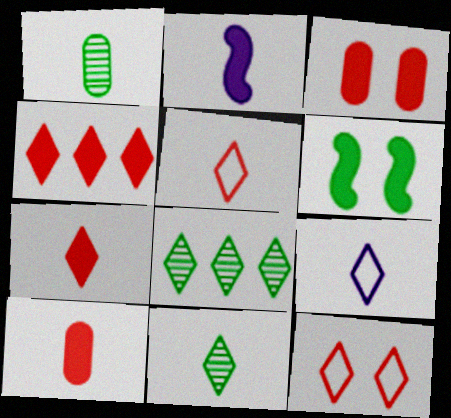[[1, 2, 5], 
[7, 9, 11]]